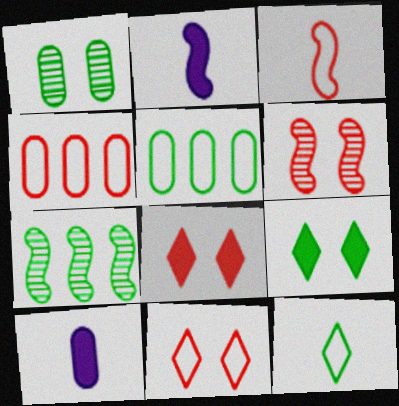[[1, 4, 10], 
[3, 4, 11], 
[7, 10, 11]]